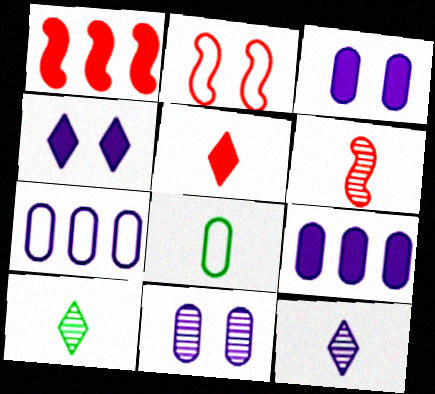[[1, 2, 6], 
[2, 9, 10]]